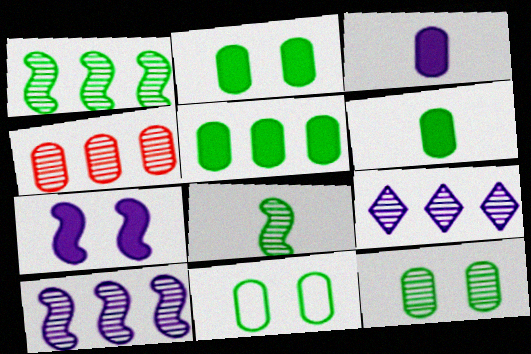[[1, 4, 9], 
[2, 5, 6], 
[2, 11, 12], 
[3, 4, 11]]